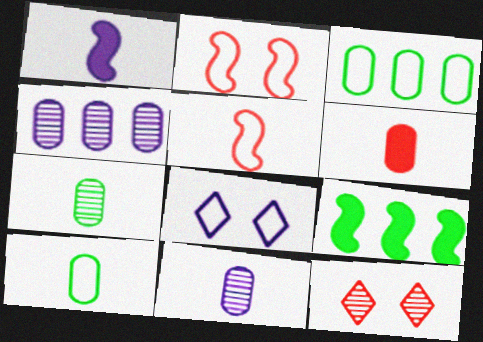[[1, 3, 12], 
[1, 4, 8], 
[3, 5, 8], 
[6, 10, 11]]